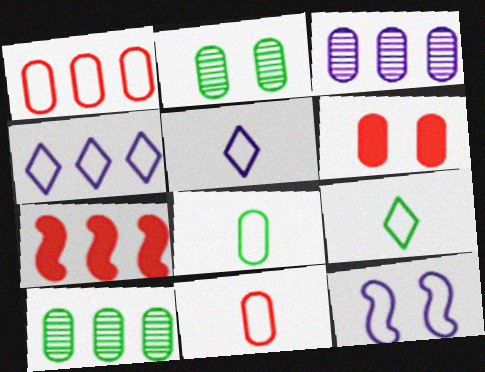[[1, 9, 12], 
[2, 5, 7], 
[3, 6, 8], 
[4, 7, 10]]